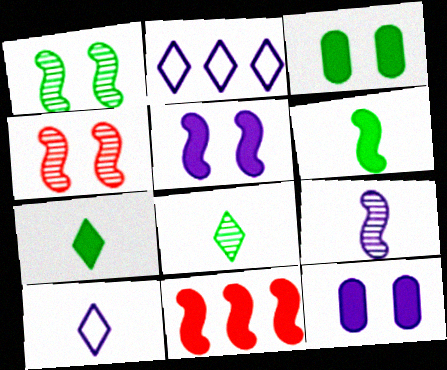[[2, 9, 12], 
[5, 6, 11], 
[7, 11, 12]]